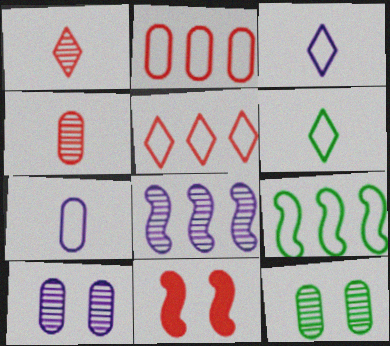[[1, 2, 11], 
[1, 8, 12], 
[4, 5, 11]]